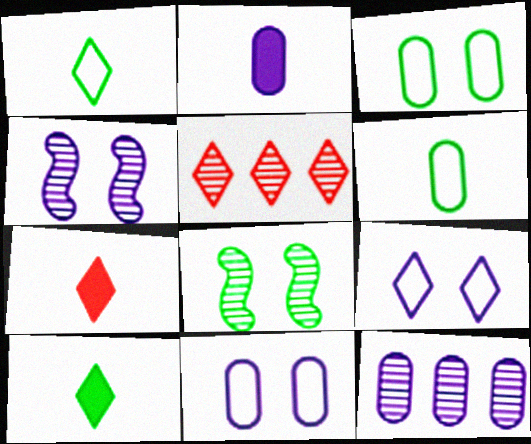[[2, 11, 12], 
[5, 9, 10]]